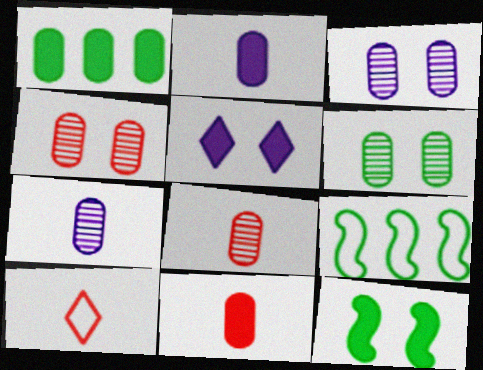[[3, 4, 6], 
[5, 8, 9]]